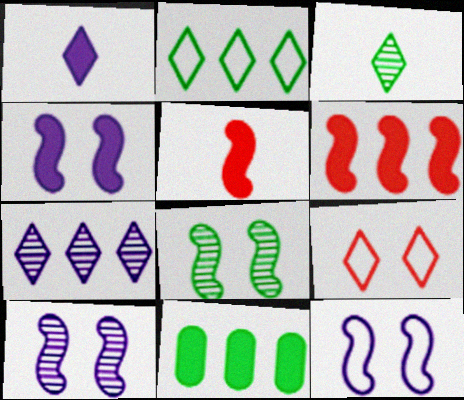[[4, 10, 12]]